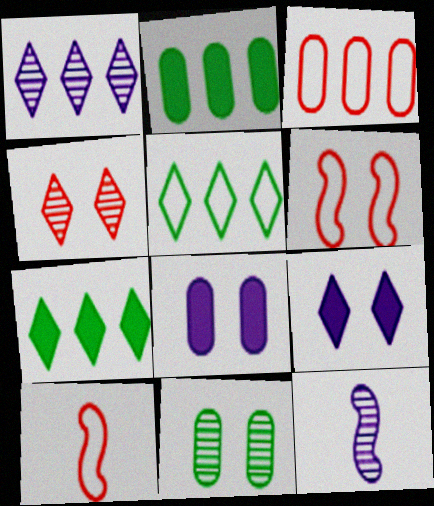[[6, 9, 11]]